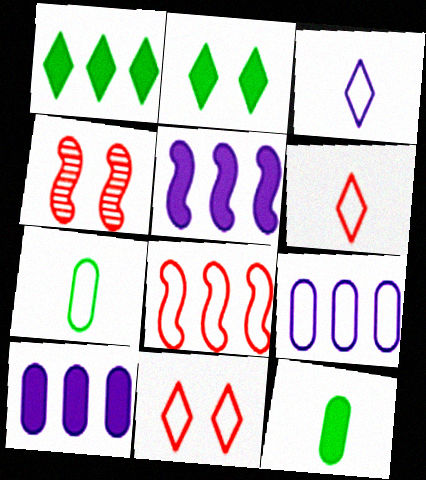[]